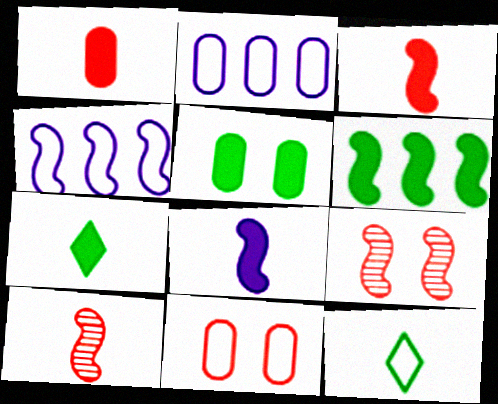[[1, 7, 8], 
[2, 7, 9], 
[4, 11, 12], 
[5, 6, 7]]